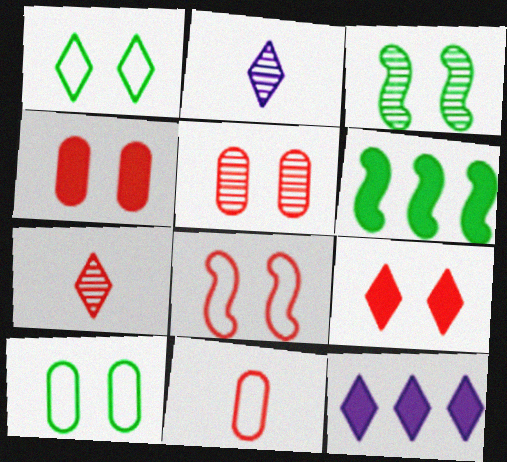[[1, 7, 12], 
[3, 11, 12], 
[5, 8, 9]]